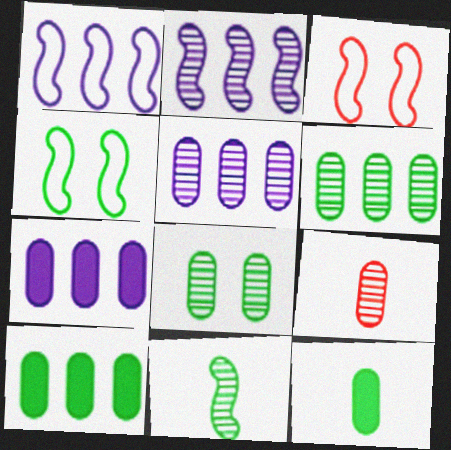[[5, 8, 9]]